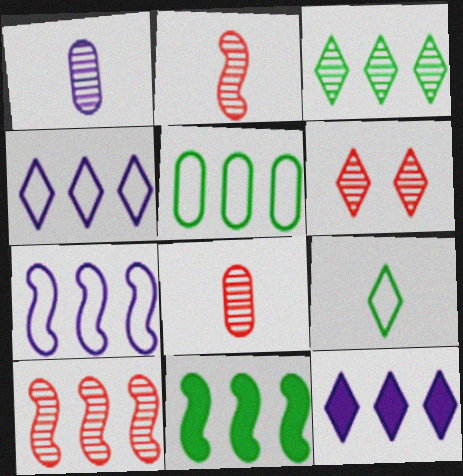[[3, 5, 11], 
[5, 10, 12], 
[6, 8, 10], 
[6, 9, 12], 
[7, 10, 11]]